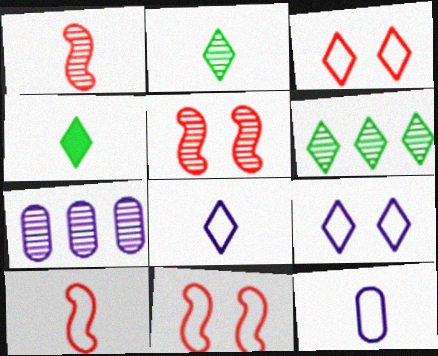[[1, 4, 12], 
[2, 5, 7], 
[4, 7, 11]]